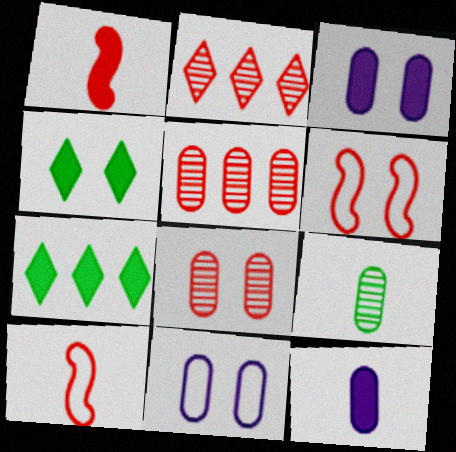[[1, 3, 7]]